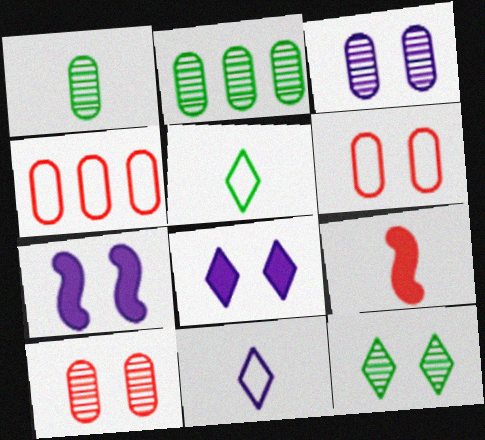[[1, 9, 11], 
[6, 7, 12]]